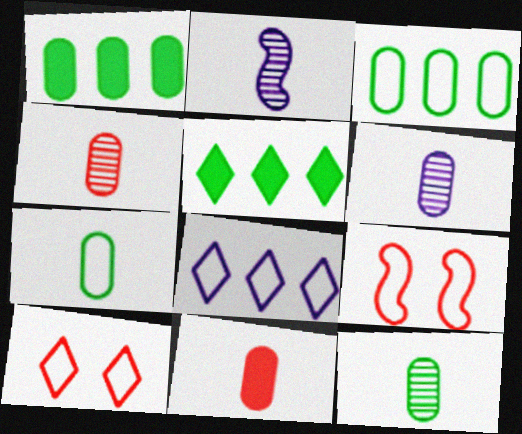[[1, 2, 10], 
[4, 6, 12], 
[5, 6, 9], 
[6, 7, 11], 
[7, 8, 9]]